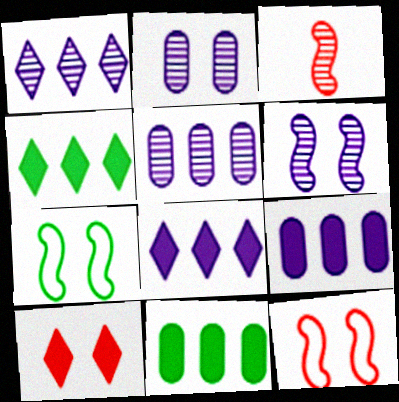[[2, 7, 10]]